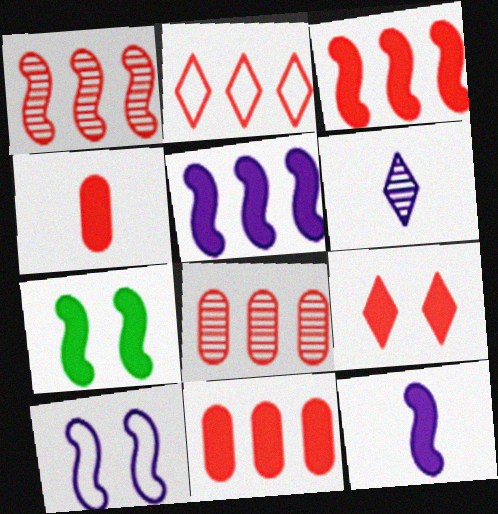[[1, 2, 11], 
[2, 3, 8], 
[3, 4, 9], 
[3, 7, 12]]